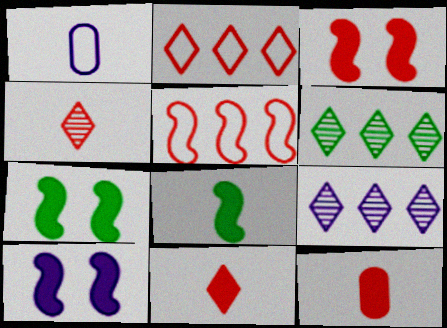[[1, 3, 6], 
[1, 4, 8], 
[1, 9, 10], 
[3, 7, 10]]